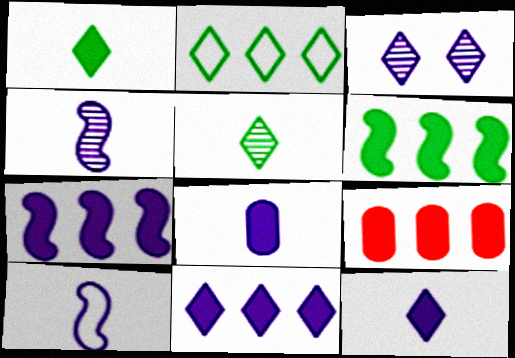[[6, 9, 11]]